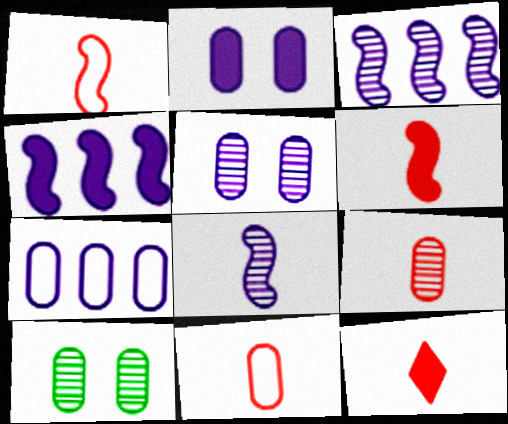[[1, 9, 12]]